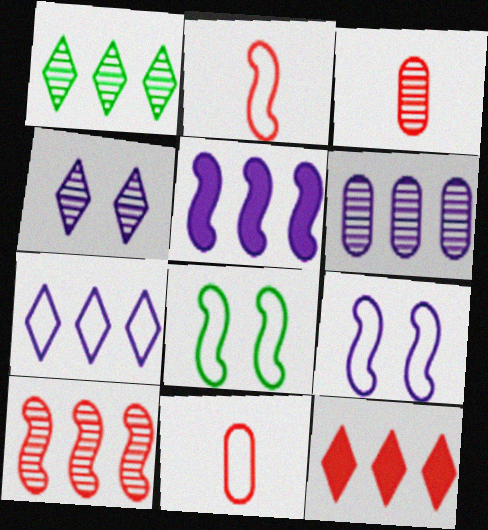[[1, 6, 10], 
[1, 7, 12], 
[5, 6, 7], 
[7, 8, 11]]